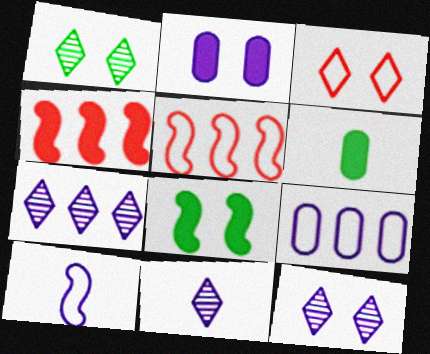[[2, 7, 10], 
[5, 6, 12], 
[7, 11, 12]]